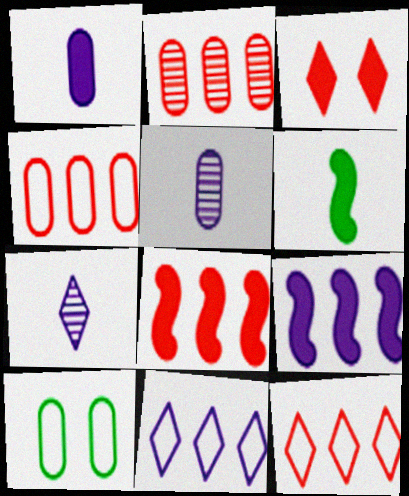[[1, 2, 10], 
[2, 8, 12], 
[7, 8, 10]]